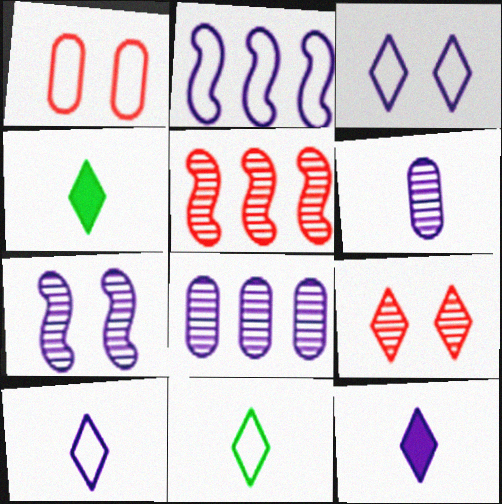[[1, 2, 11]]